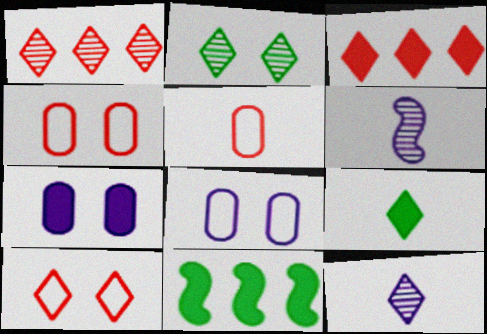[[1, 2, 12], 
[4, 11, 12], 
[5, 6, 9]]